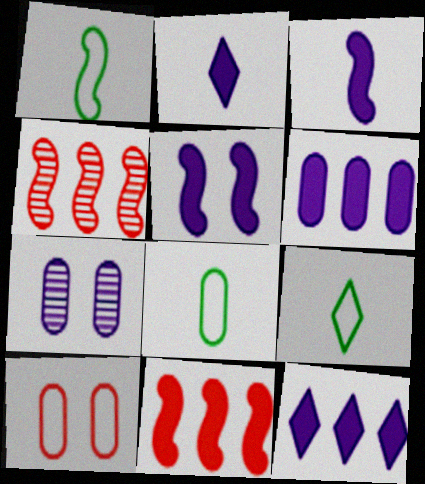[[1, 4, 5], 
[1, 8, 9], 
[2, 5, 6], 
[7, 9, 11]]